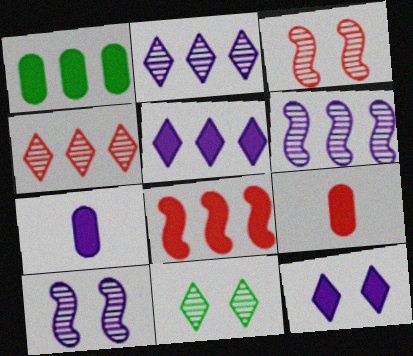[[1, 5, 8]]